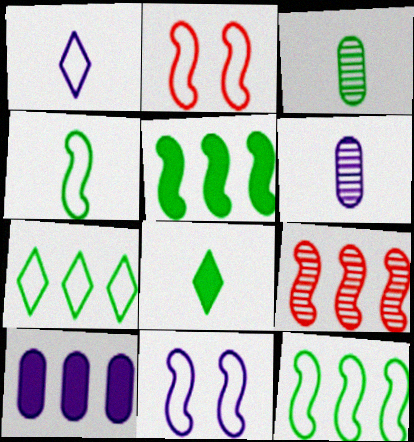[[3, 4, 8], 
[7, 9, 10]]